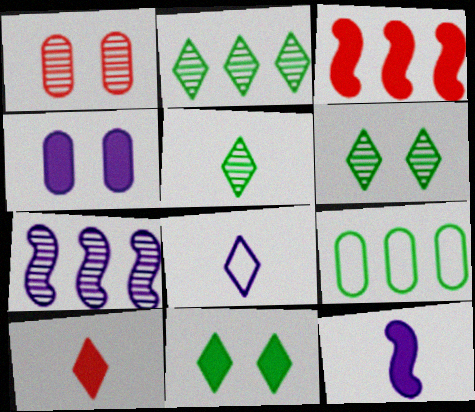[[1, 5, 7], 
[2, 5, 6], 
[4, 7, 8], 
[5, 8, 10]]